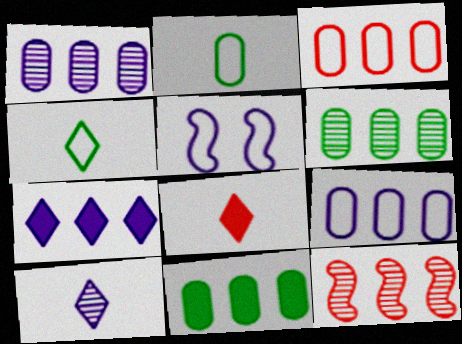[[1, 3, 11], 
[3, 4, 5], 
[4, 8, 10], 
[5, 6, 8]]